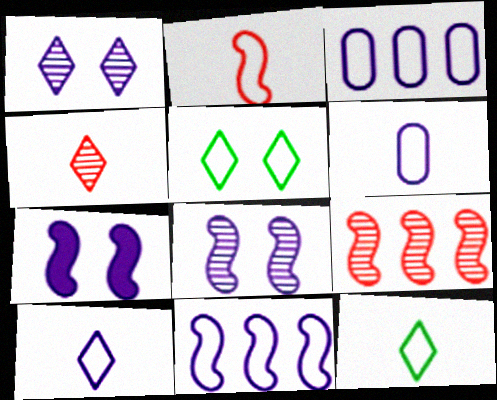[[2, 3, 5], 
[2, 6, 12]]